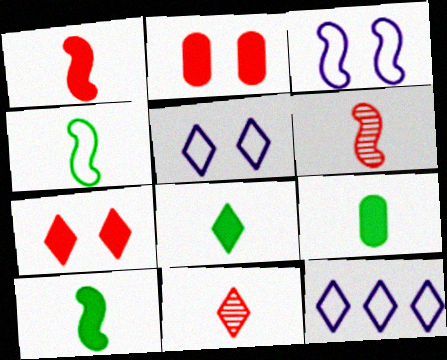[[8, 9, 10]]